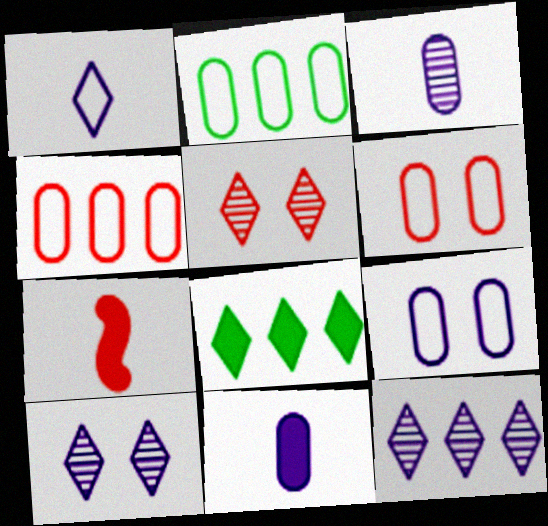[[1, 5, 8], 
[2, 7, 10], 
[4, 5, 7]]